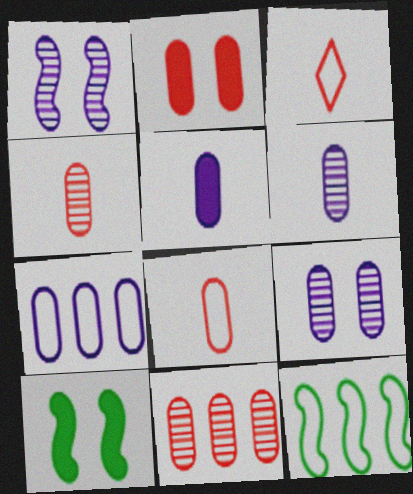[[2, 8, 11], 
[5, 7, 9]]